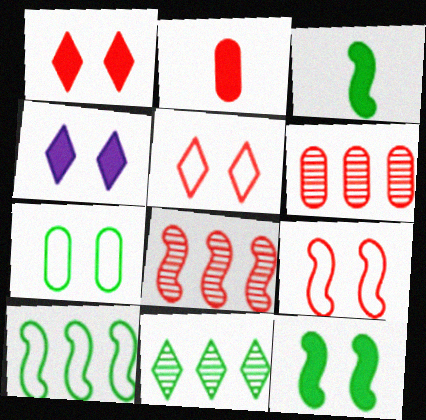[[2, 5, 8], 
[3, 7, 11]]